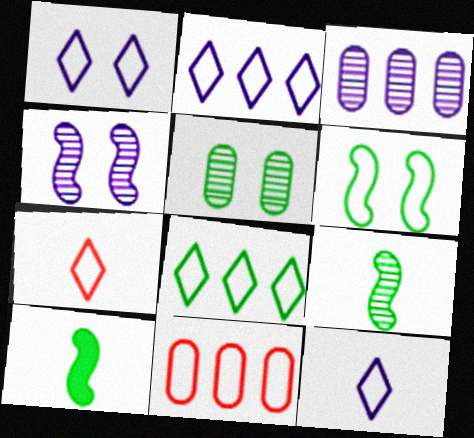[[1, 2, 12], 
[1, 7, 8], 
[5, 8, 10], 
[6, 11, 12]]